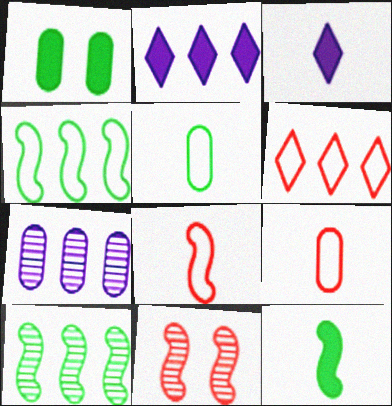[[1, 7, 9], 
[2, 5, 11]]